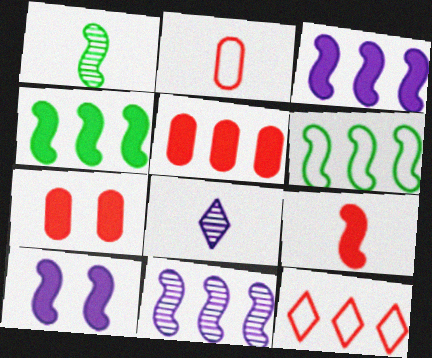[[4, 9, 10], 
[6, 7, 8]]